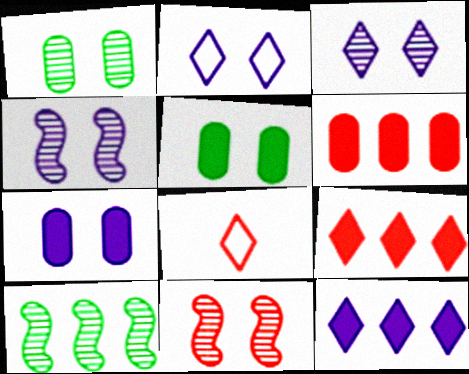[[1, 3, 11], 
[2, 4, 7], 
[2, 5, 11], 
[6, 8, 11], 
[7, 8, 10]]